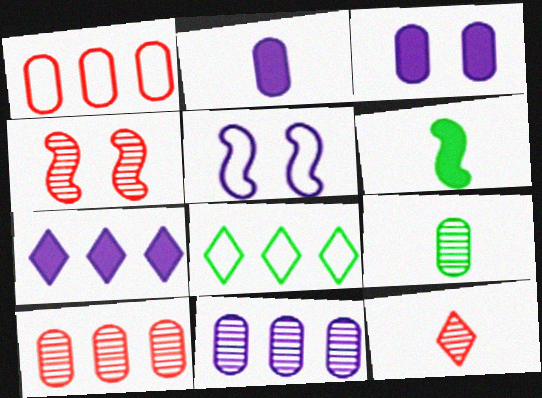[[1, 3, 9], 
[2, 4, 8], 
[4, 10, 12]]